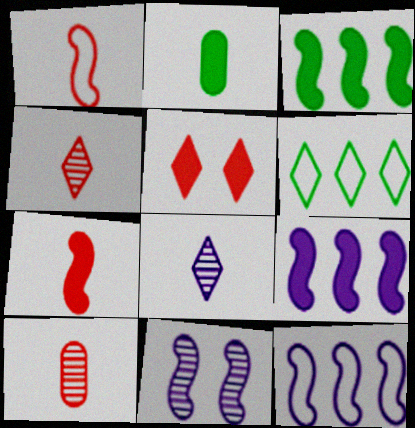[[1, 2, 8], 
[1, 3, 11], 
[2, 5, 9], 
[5, 6, 8]]